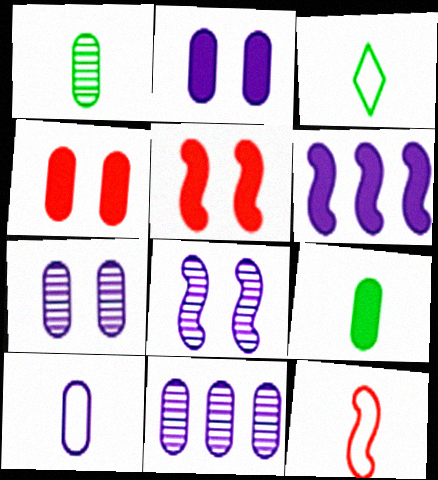[[2, 10, 11], 
[3, 5, 11], 
[3, 10, 12]]